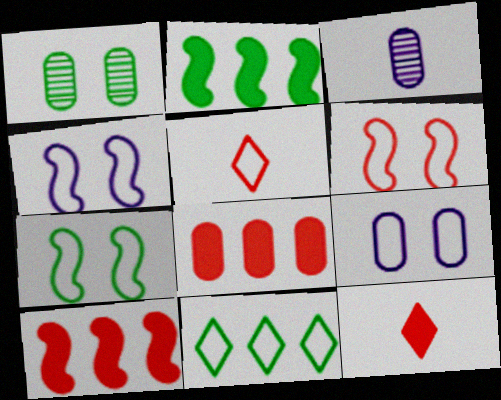[[4, 6, 7]]